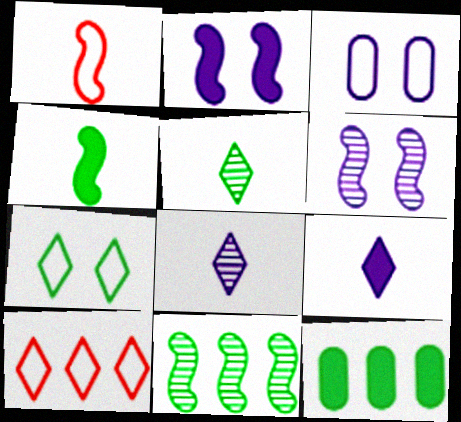[[1, 2, 11]]